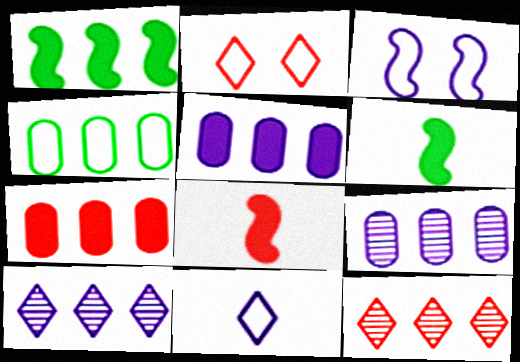[[2, 6, 9], 
[4, 7, 9]]